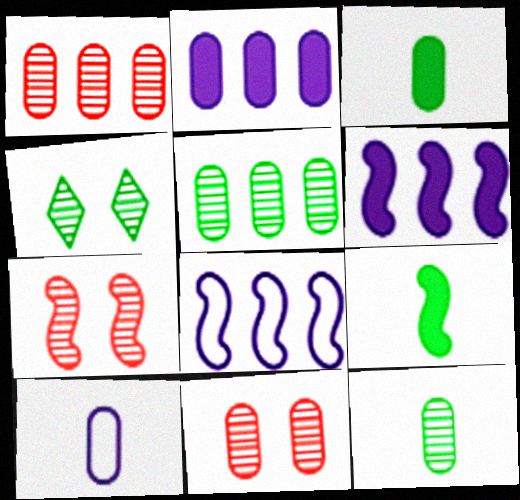[[7, 8, 9]]